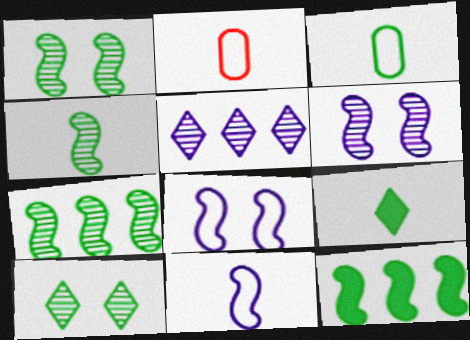[[1, 4, 7], 
[3, 4, 9], 
[3, 10, 12]]